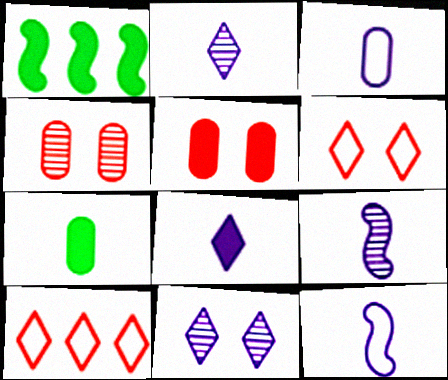[[1, 5, 8], 
[3, 8, 9]]